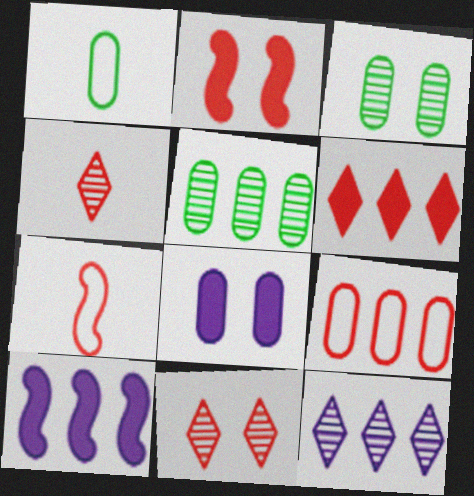[[1, 2, 12], 
[1, 10, 11], 
[2, 4, 9]]